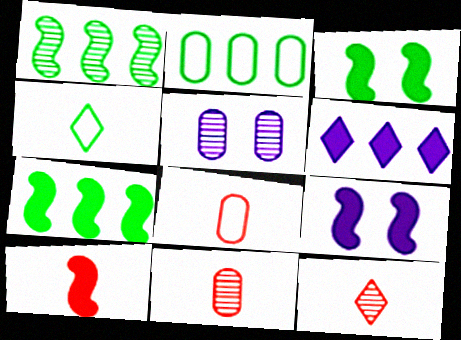[[1, 5, 12], 
[2, 9, 12], 
[7, 9, 10], 
[8, 10, 12]]